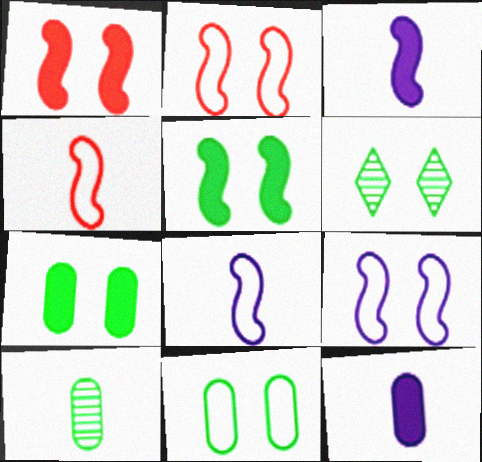[[5, 6, 11]]